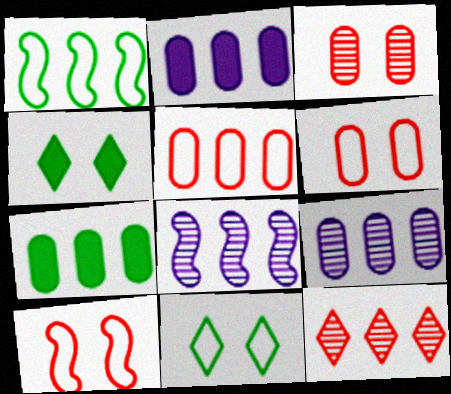[[1, 2, 12], 
[5, 7, 9]]